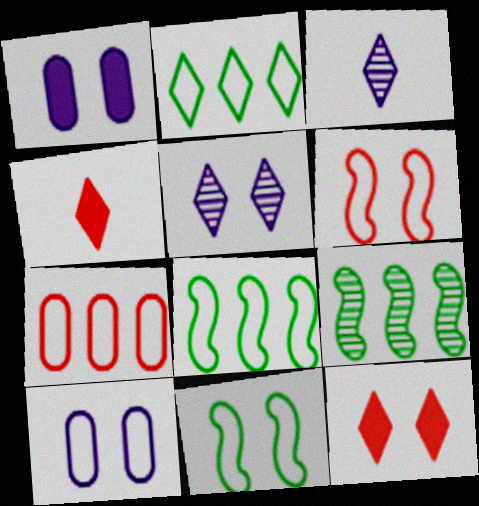[[2, 3, 12], 
[2, 4, 5], 
[4, 9, 10]]